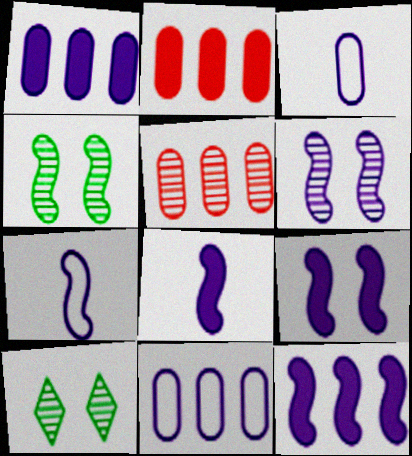[[2, 7, 10], 
[6, 7, 12], 
[8, 9, 12]]